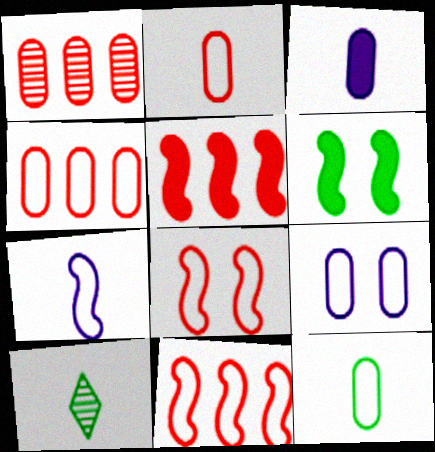[[4, 9, 12], 
[5, 9, 10]]